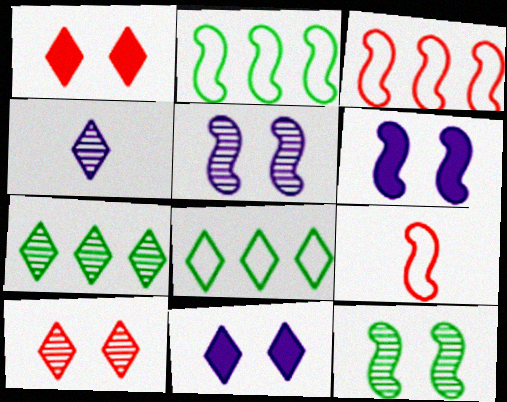[[1, 4, 8], 
[4, 7, 10]]